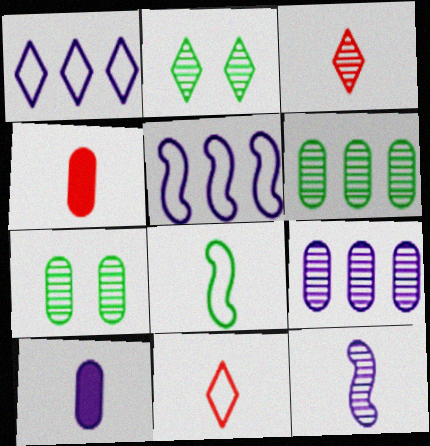[[2, 4, 5], 
[3, 8, 10]]